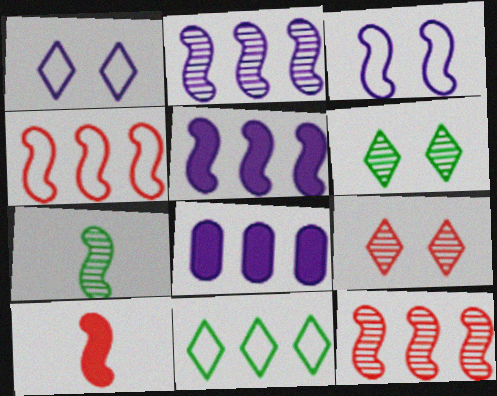[[8, 11, 12]]